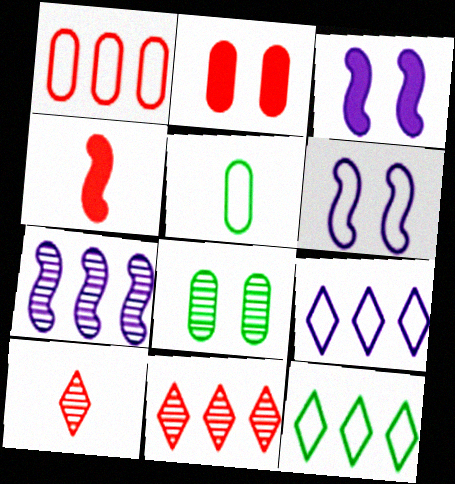[[3, 5, 11], 
[4, 8, 9], 
[7, 8, 10]]